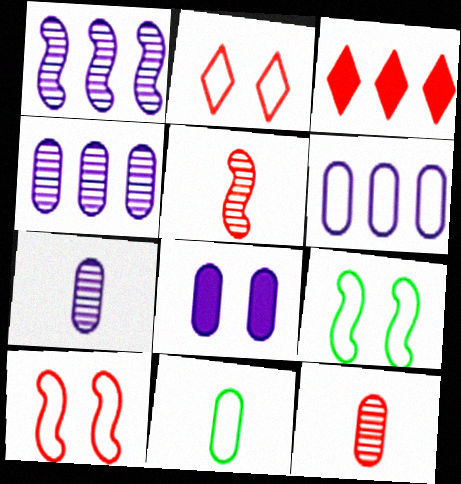[[3, 7, 9], 
[3, 10, 12], 
[6, 7, 8]]